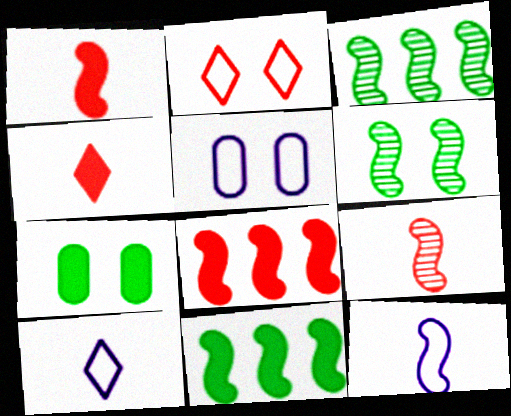[[3, 4, 5], 
[6, 8, 12]]